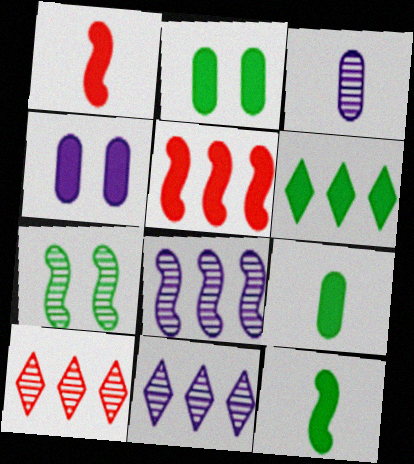[[1, 4, 6], 
[2, 6, 12], 
[3, 7, 10]]